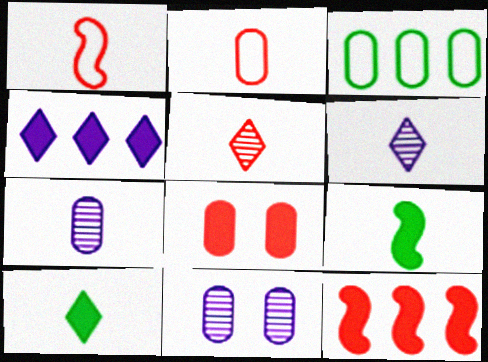[[1, 7, 10], 
[2, 6, 9], 
[3, 7, 8], 
[4, 8, 9]]